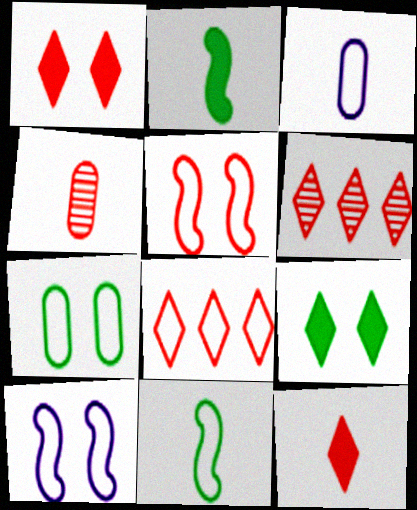[]